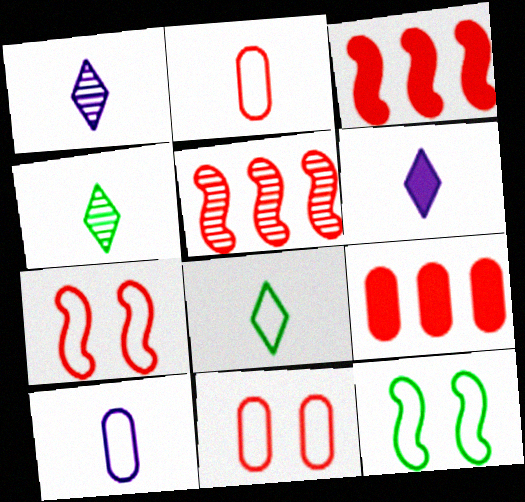[[1, 9, 12]]